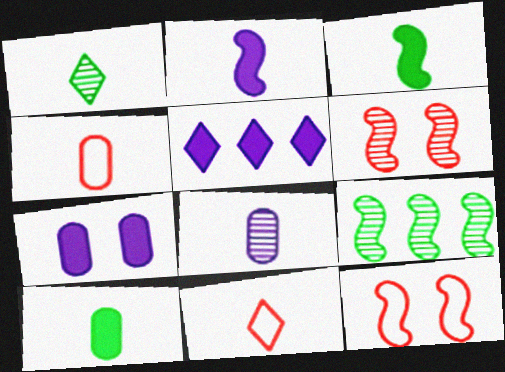[[1, 2, 4], 
[2, 5, 7], 
[2, 9, 12], 
[3, 8, 11], 
[4, 8, 10], 
[7, 9, 11]]